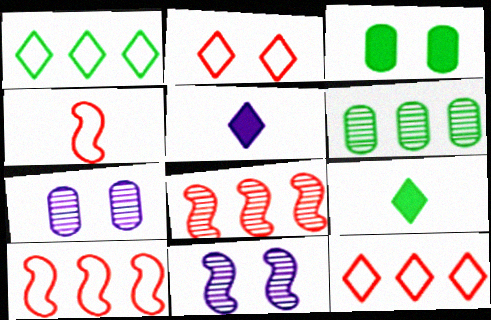[[2, 3, 11], 
[7, 9, 10]]